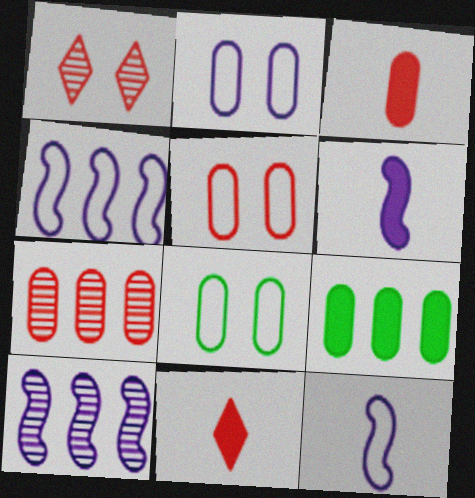[[1, 9, 12], 
[2, 5, 8], 
[3, 5, 7], 
[8, 10, 11]]